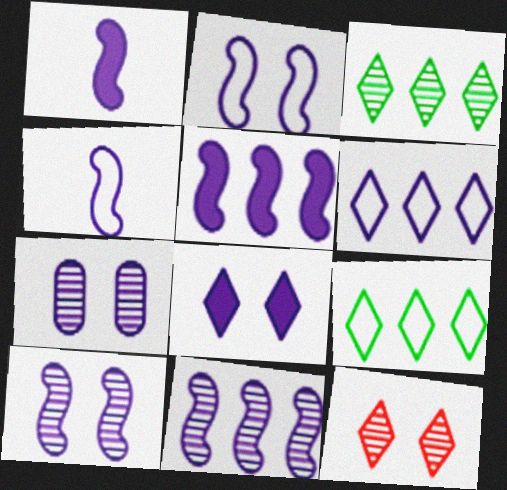[[1, 2, 11], 
[1, 6, 7], 
[2, 7, 8], 
[4, 5, 10]]